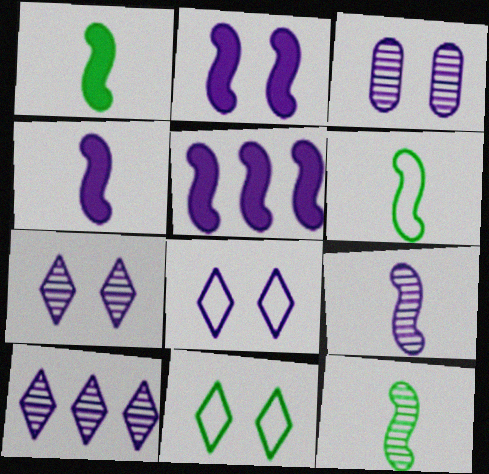[[1, 6, 12], 
[2, 3, 8], 
[2, 4, 5], 
[3, 9, 10]]